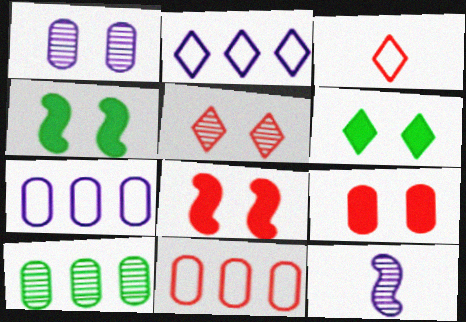[[5, 10, 12], 
[6, 11, 12]]